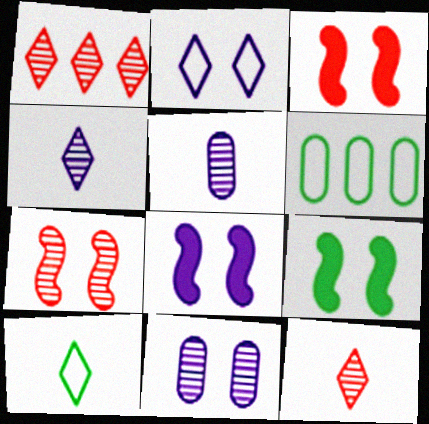[[2, 8, 11], 
[3, 4, 6], 
[3, 8, 9], 
[6, 8, 12]]